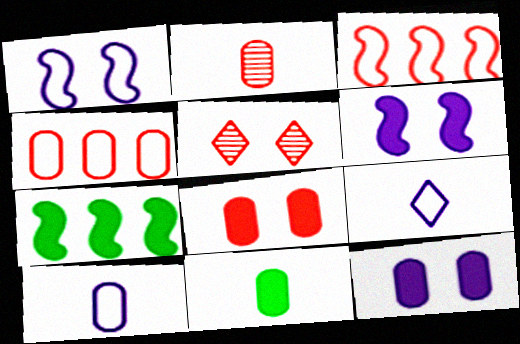[[2, 4, 8], 
[2, 10, 11], 
[5, 7, 10]]